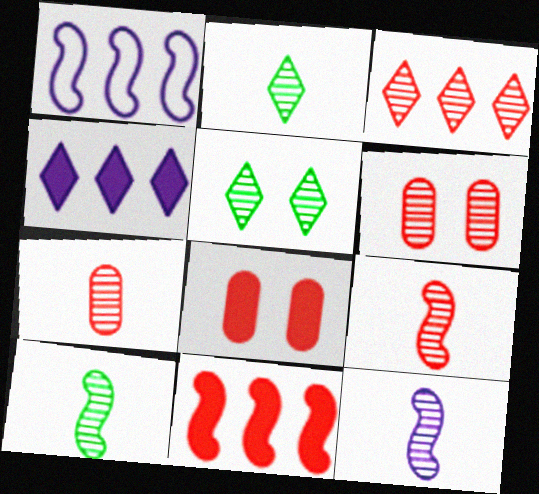[[1, 2, 8], 
[2, 7, 12], 
[3, 6, 9], 
[9, 10, 12]]